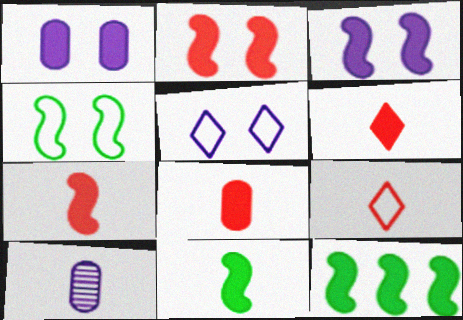[[1, 6, 12], 
[3, 7, 12], 
[6, 7, 8], 
[9, 10, 11]]